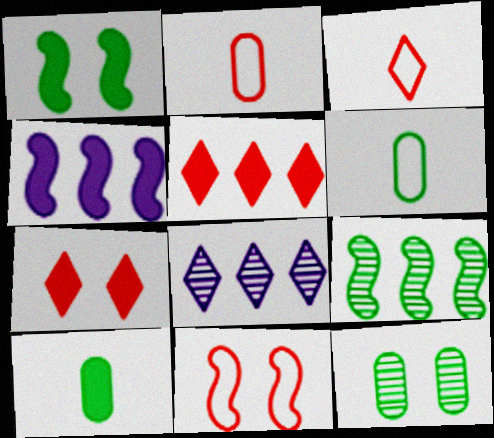[[1, 2, 8], 
[3, 4, 12], 
[4, 7, 10], 
[8, 10, 11]]